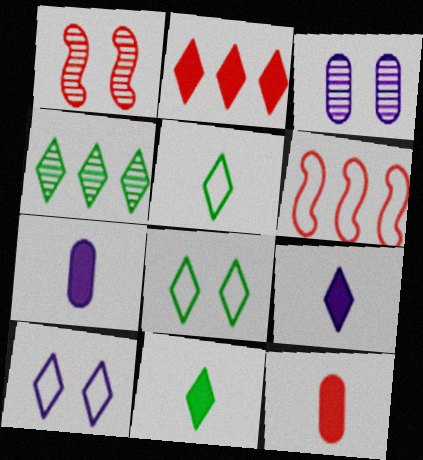[[3, 6, 11], 
[4, 8, 11]]